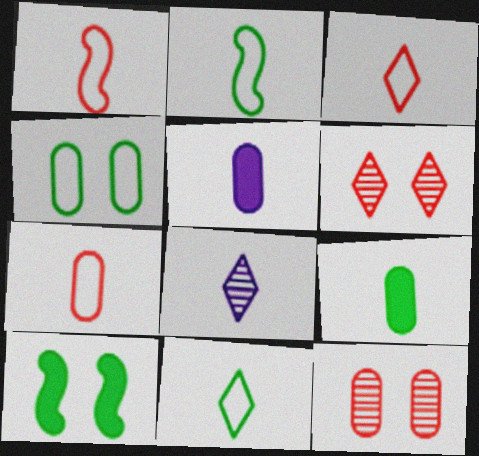[[1, 3, 7], 
[1, 8, 9]]